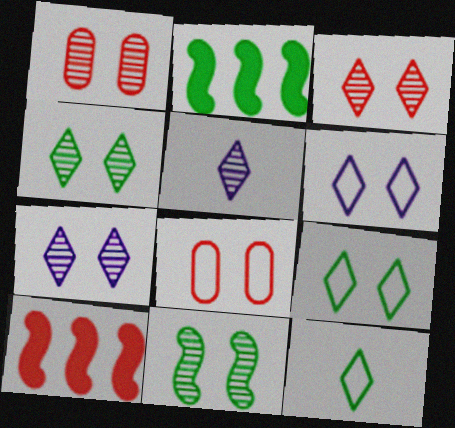[[1, 7, 11], 
[2, 5, 8], 
[3, 4, 7]]